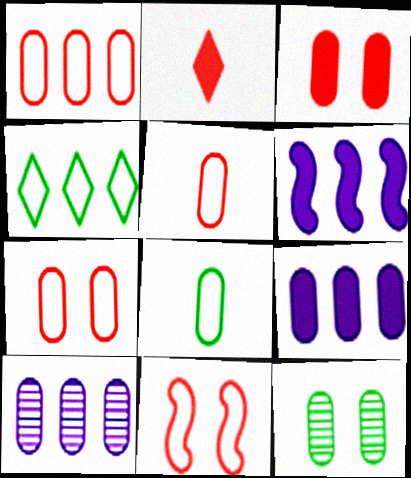[[1, 5, 7], 
[3, 8, 10], 
[5, 9, 12]]